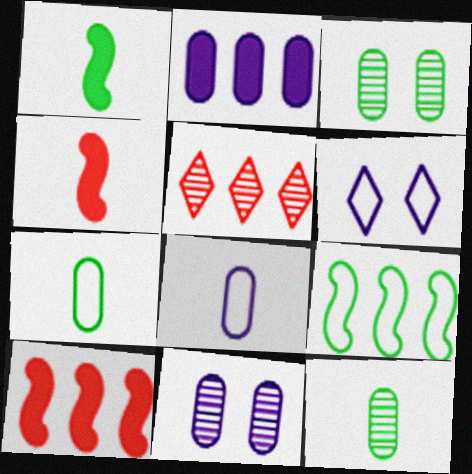[[2, 5, 9], 
[2, 8, 11], 
[6, 10, 12]]